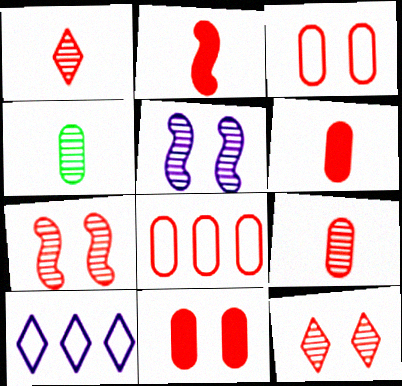[[2, 8, 12], 
[8, 9, 11]]